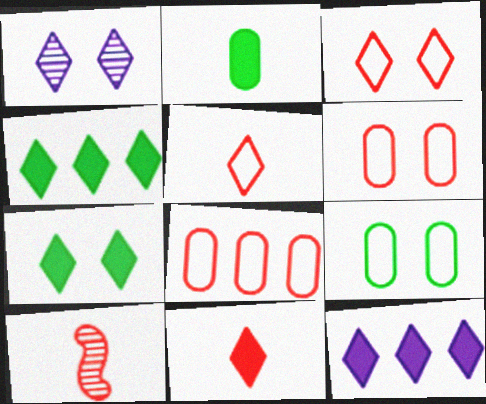[[1, 3, 7], 
[1, 4, 5], 
[7, 11, 12], 
[9, 10, 12]]